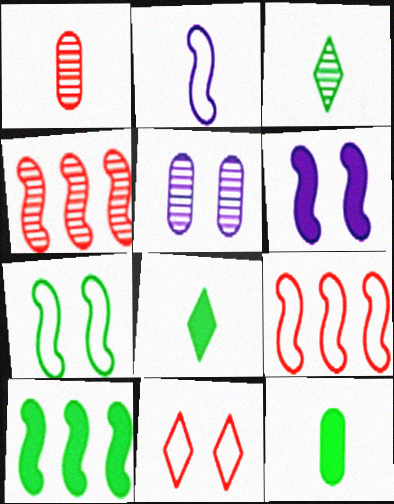[[1, 2, 8], 
[2, 7, 9], 
[3, 4, 5], 
[5, 8, 9]]